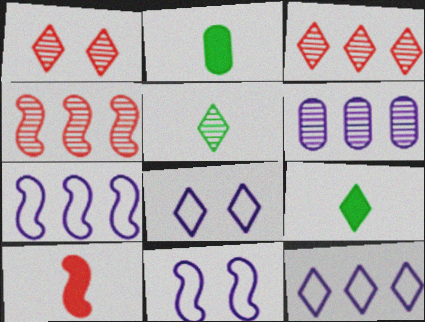[[1, 2, 7], 
[1, 9, 12], 
[2, 3, 11], 
[2, 4, 8], 
[3, 8, 9]]